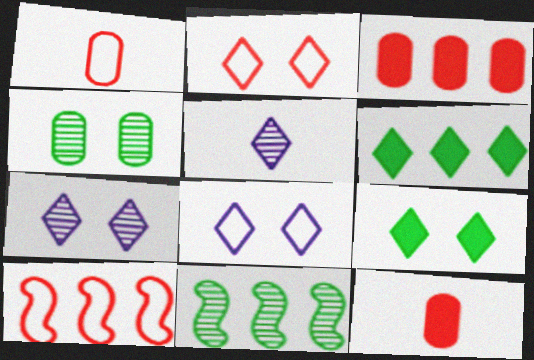[[1, 2, 10], 
[2, 5, 6], 
[2, 7, 9], 
[8, 11, 12]]